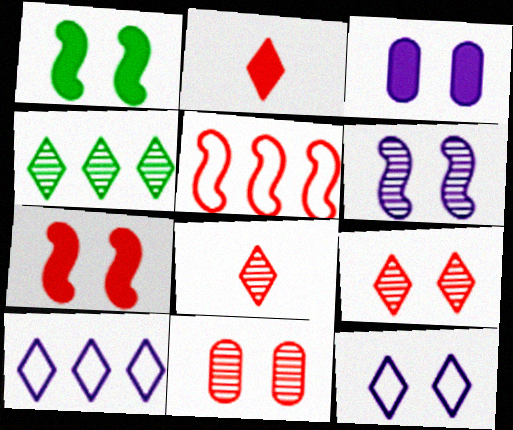[[1, 11, 12], 
[2, 4, 12], 
[2, 5, 11], 
[3, 6, 12]]